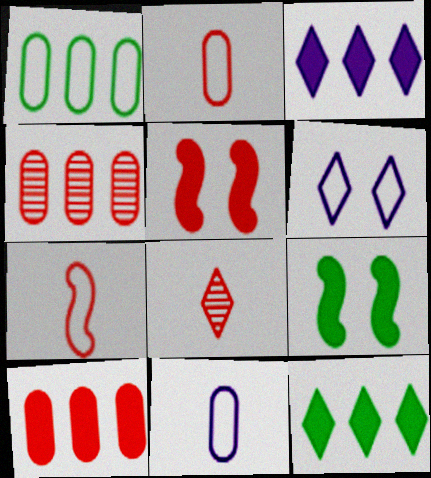[[1, 6, 7], 
[6, 8, 12]]